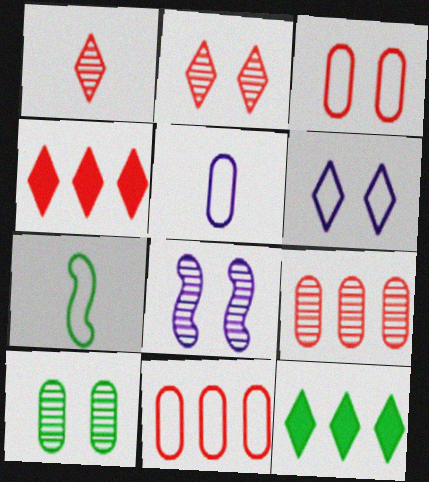[[1, 6, 12], 
[2, 8, 10], 
[6, 7, 11], 
[7, 10, 12]]